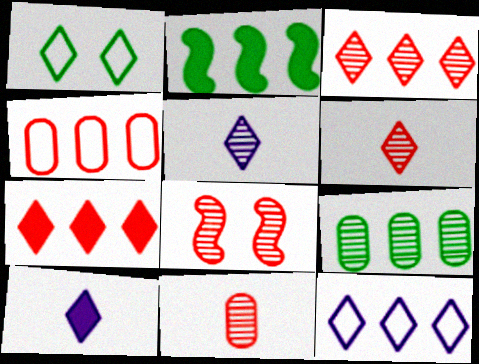[[1, 3, 10], 
[1, 5, 7], 
[3, 8, 11], 
[5, 8, 9]]